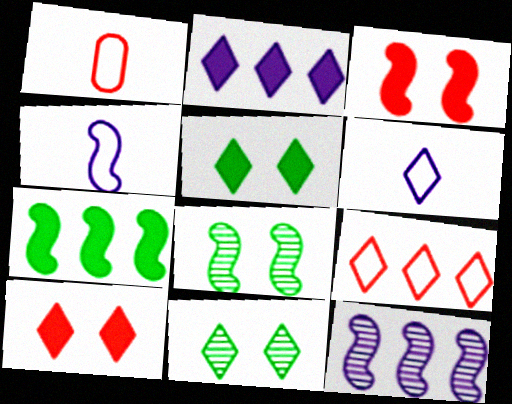[[1, 2, 8], 
[1, 5, 12]]